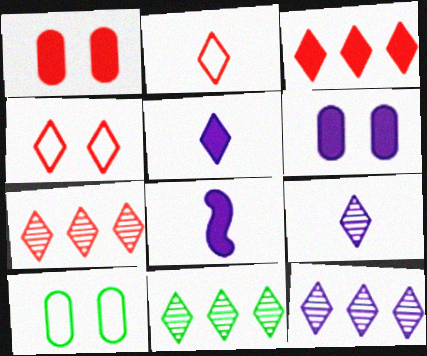[[4, 5, 11], 
[7, 8, 10], 
[7, 11, 12]]